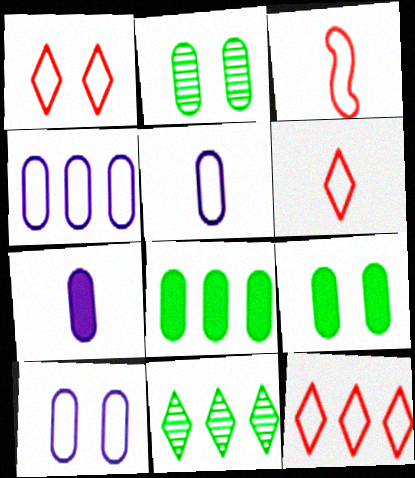[[1, 6, 12], 
[4, 5, 10]]